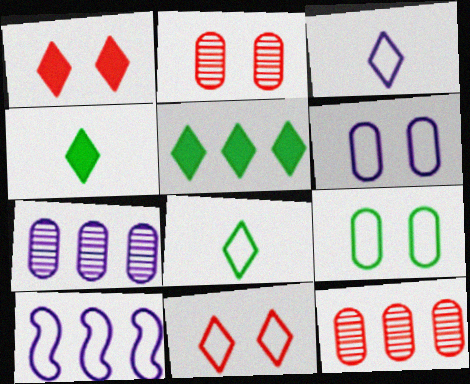[[2, 4, 10], 
[3, 6, 10], 
[5, 10, 12]]